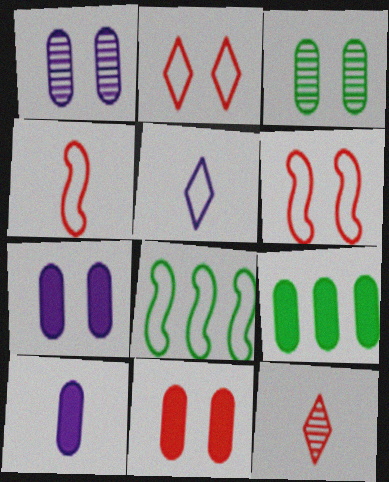[[7, 8, 12], 
[9, 10, 11]]